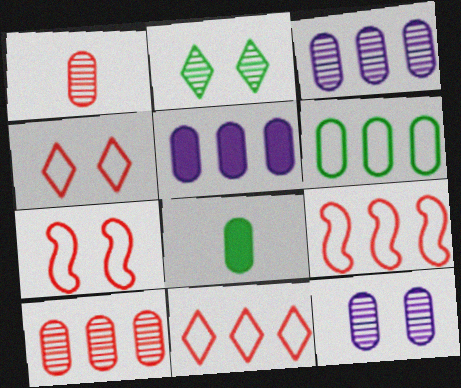[[5, 6, 10]]